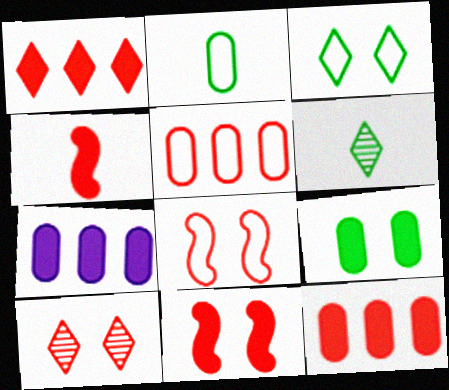[[4, 5, 10], 
[6, 7, 8]]